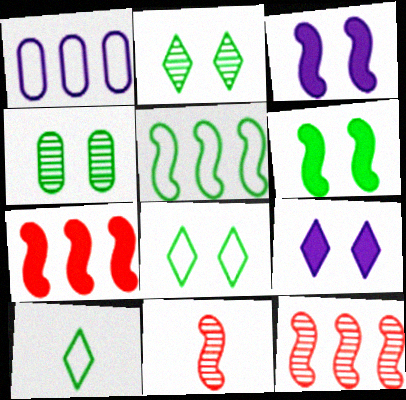[[3, 5, 11], 
[4, 6, 8]]